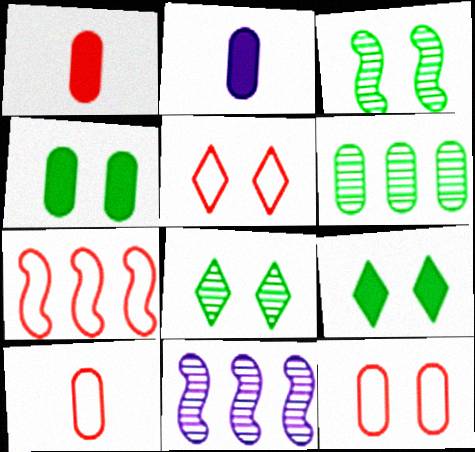[[2, 6, 12], 
[2, 7, 8], 
[5, 7, 10], 
[9, 10, 11]]